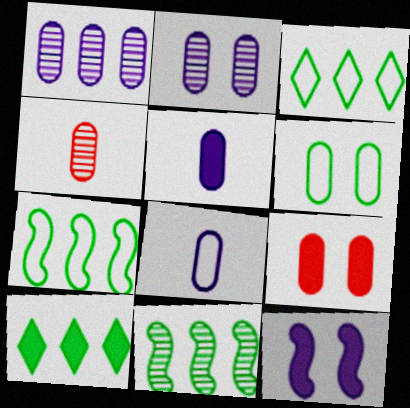[[2, 6, 9], 
[3, 4, 12]]